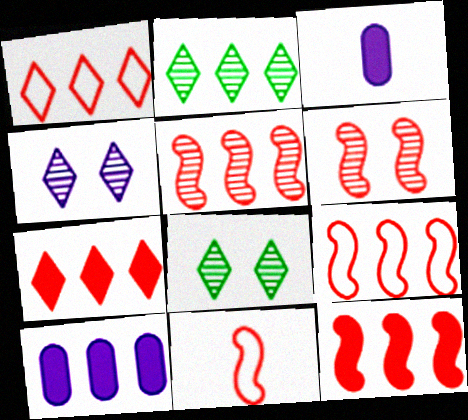[[2, 9, 10], 
[3, 8, 9], 
[5, 9, 12], 
[6, 11, 12], 
[8, 10, 11]]